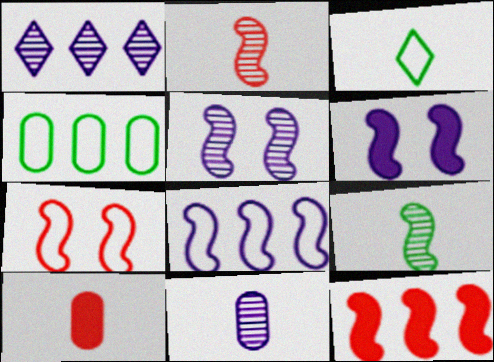[[1, 4, 12], 
[1, 5, 11], 
[2, 7, 12]]